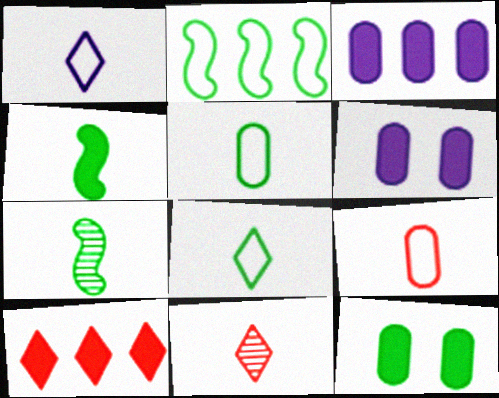[[2, 6, 11], 
[4, 6, 10]]